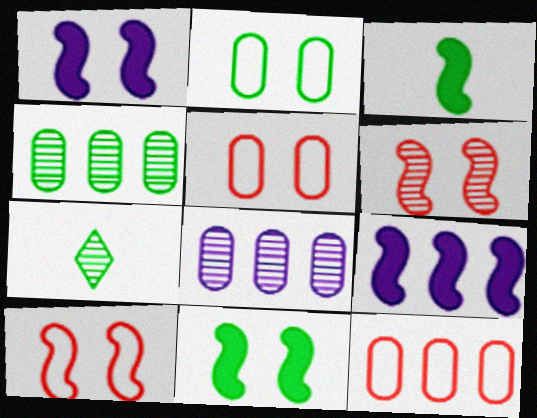[[1, 7, 12], 
[5, 7, 9], 
[6, 7, 8]]